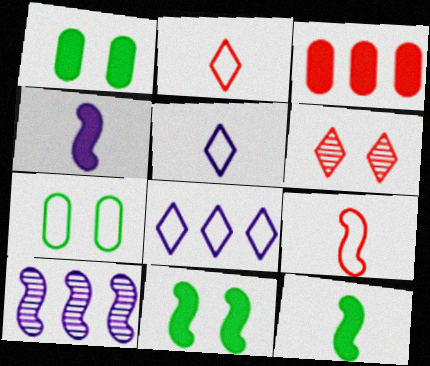[[1, 2, 10], 
[3, 6, 9], 
[7, 8, 9], 
[9, 10, 11]]